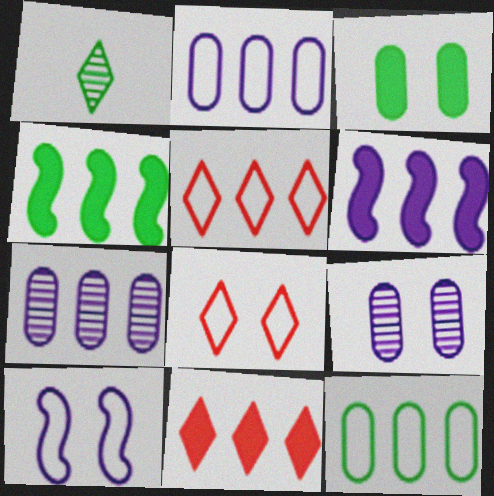[[4, 5, 7]]